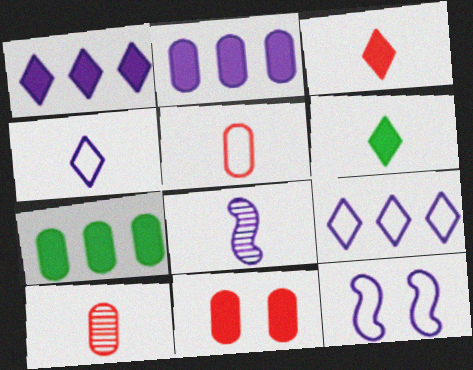[[5, 6, 8]]